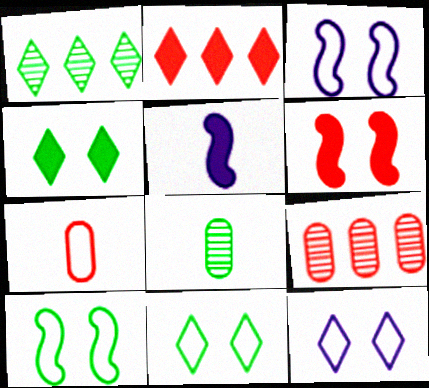[[2, 3, 8], 
[5, 9, 11]]